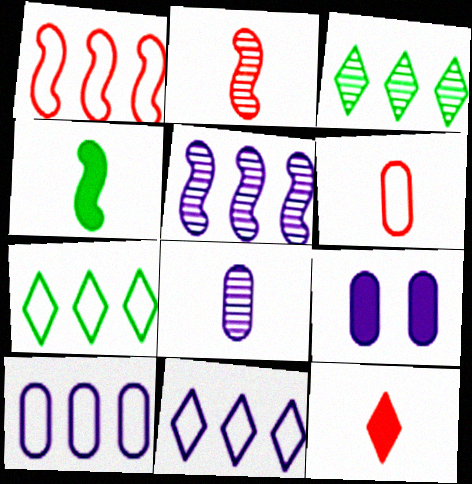[[1, 7, 10], 
[2, 6, 12], 
[2, 7, 9], 
[8, 9, 10]]